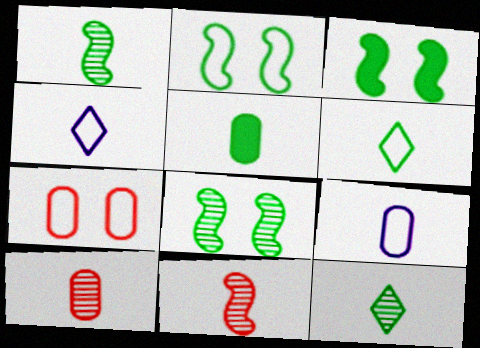[[1, 5, 6], 
[2, 3, 8], 
[4, 5, 11], 
[5, 9, 10]]